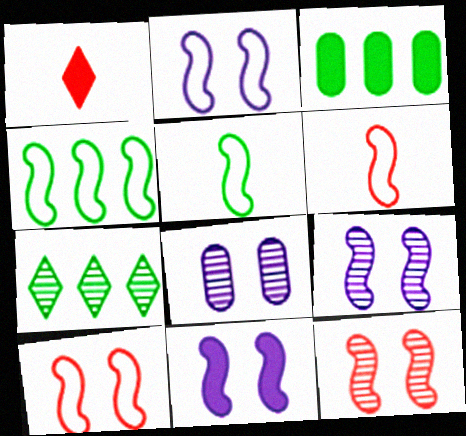[[1, 3, 11], 
[1, 4, 8], 
[2, 4, 6], 
[2, 9, 11], 
[3, 4, 7]]